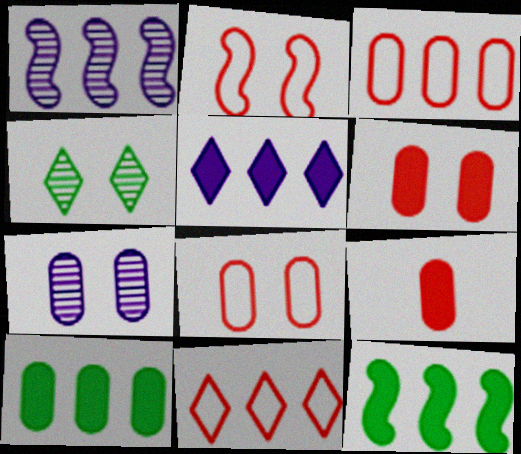[[1, 10, 11]]